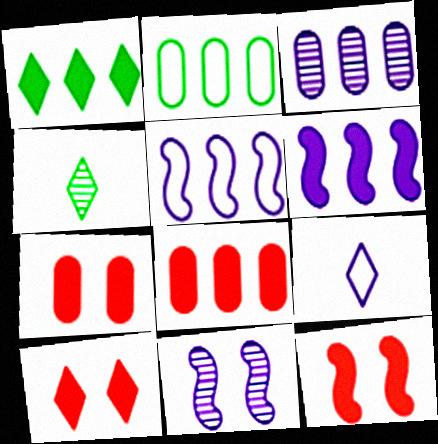[[1, 6, 8], 
[2, 3, 8], 
[4, 5, 7], 
[7, 10, 12]]